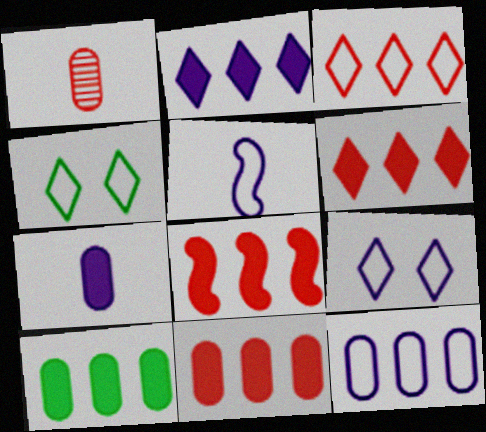[[2, 8, 10], 
[5, 9, 12], 
[6, 8, 11]]